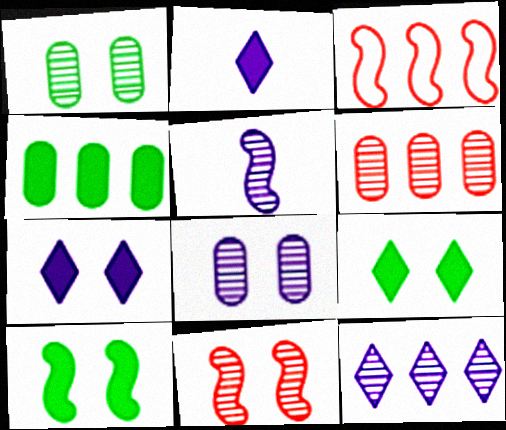[[1, 2, 3], 
[3, 4, 12], 
[3, 5, 10], 
[5, 8, 12]]